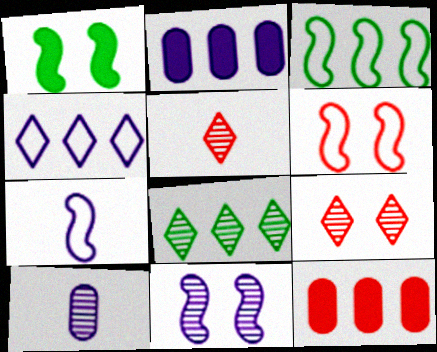[[1, 6, 11], 
[3, 6, 7], 
[5, 6, 12]]